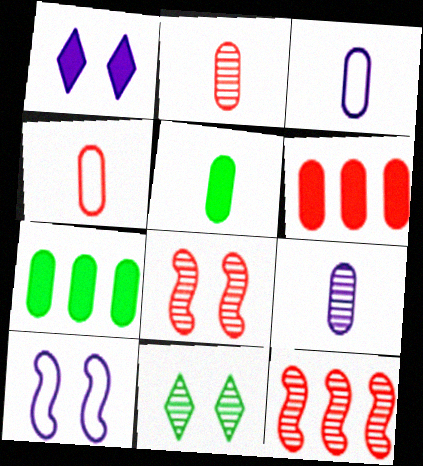[[2, 3, 5], 
[4, 5, 9], 
[9, 11, 12]]